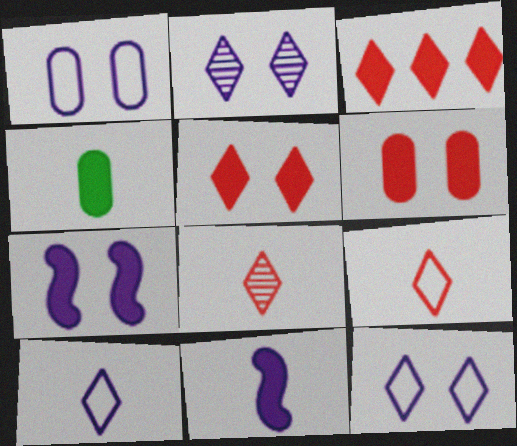[[1, 2, 7], 
[3, 4, 7]]